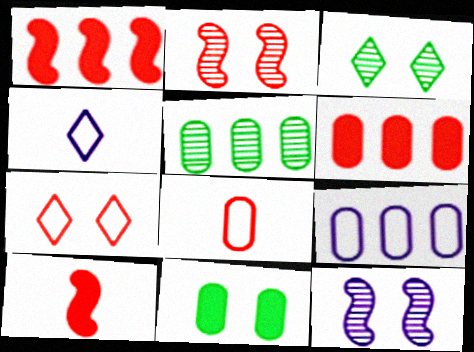[[3, 9, 10], 
[5, 6, 9], 
[7, 11, 12]]